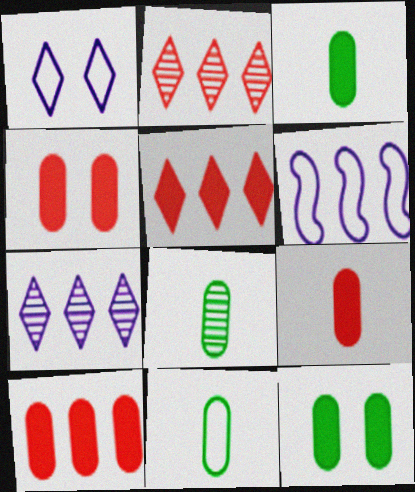[[3, 8, 11], 
[4, 9, 10]]